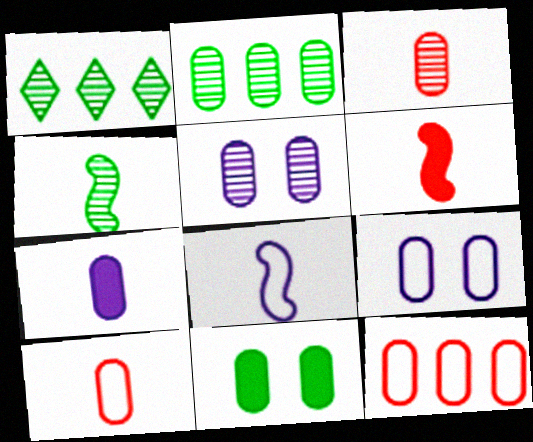[[1, 6, 9], 
[2, 3, 5], 
[4, 6, 8]]